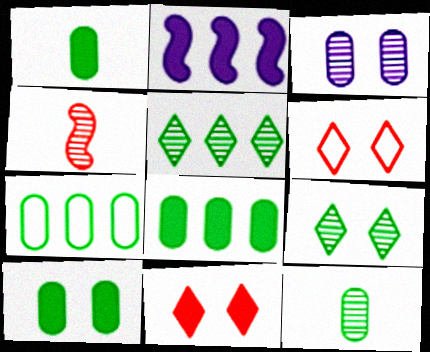[[1, 2, 11], 
[1, 8, 10], 
[2, 6, 12], 
[3, 4, 5], 
[7, 10, 12]]